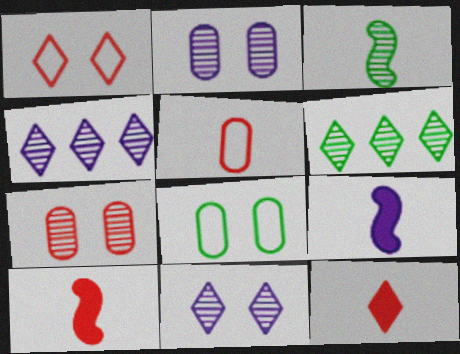[[3, 4, 7], 
[4, 8, 10]]